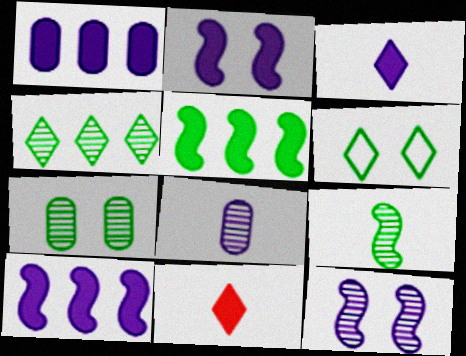[[1, 2, 3], 
[4, 7, 9]]